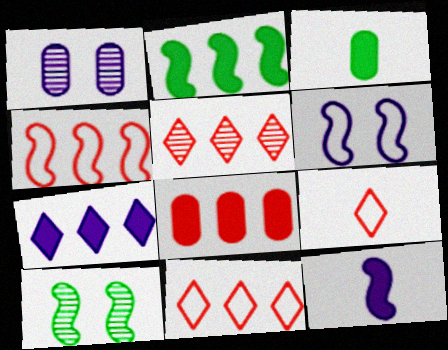[[1, 2, 9], 
[2, 7, 8], 
[3, 5, 6], 
[4, 5, 8], 
[4, 10, 12]]